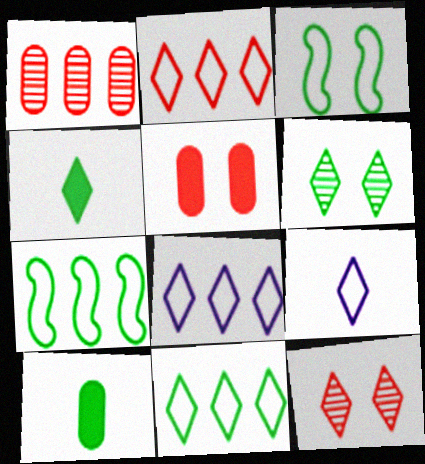[[2, 8, 11], 
[4, 6, 11], 
[4, 8, 12], 
[6, 7, 10]]